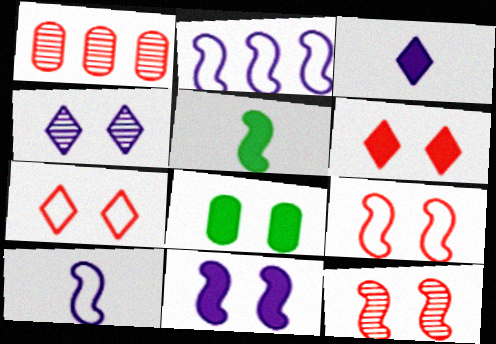[[2, 5, 12], 
[4, 8, 9], 
[6, 8, 11]]